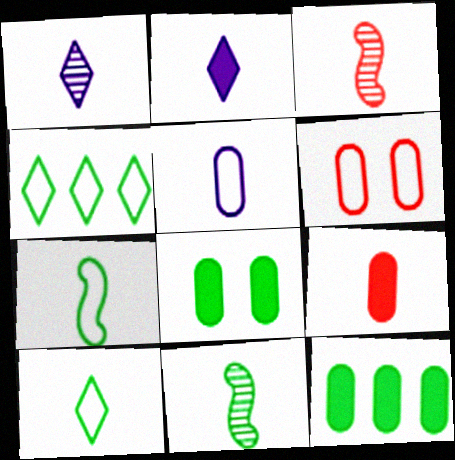[[1, 7, 9], 
[4, 8, 11]]